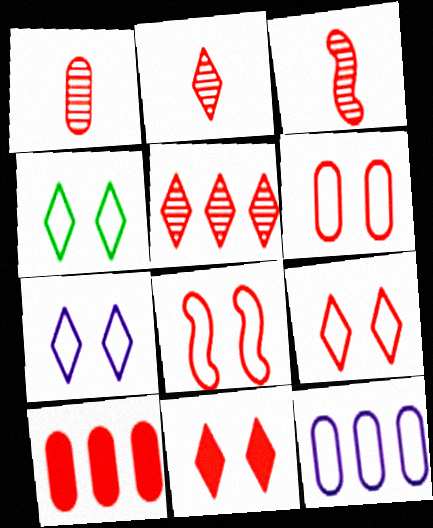[[1, 2, 3], 
[1, 6, 10], 
[2, 8, 10], 
[3, 9, 10], 
[4, 7, 9], 
[6, 8, 9]]